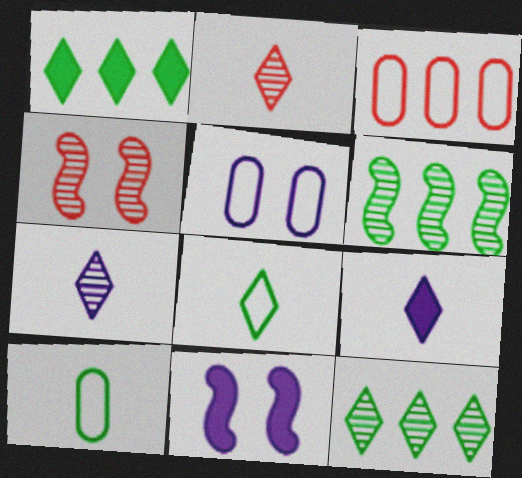[[2, 8, 9], 
[3, 5, 10]]